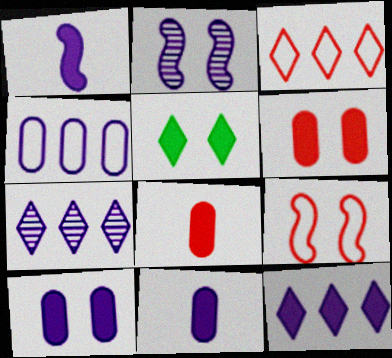[[1, 10, 12]]